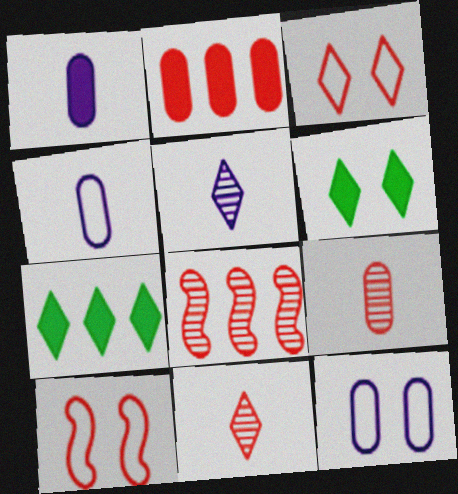[[2, 10, 11], 
[3, 5, 7], 
[4, 6, 8]]